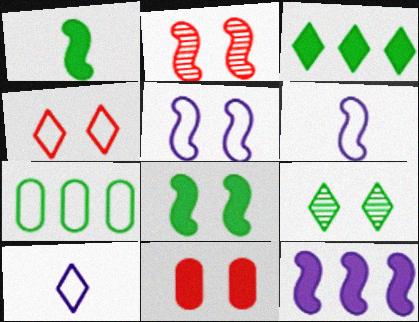[[1, 7, 9], 
[2, 4, 11], 
[2, 5, 8], 
[4, 6, 7], 
[5, 9, 11]]